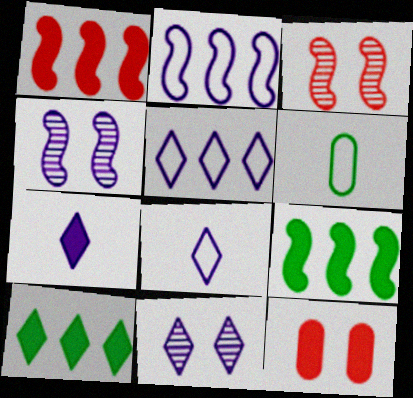[[1, 6, 11], 
[5, 7, 11], 
[7, 9, 12]]